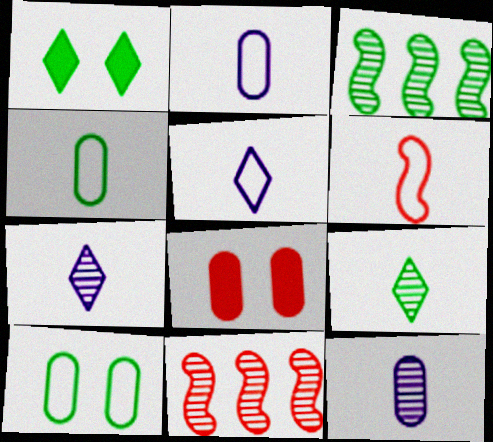[[1, 2, 11], 
[1, 3, 4], 
[3, 5, 8], 
[4, 5, 6]]